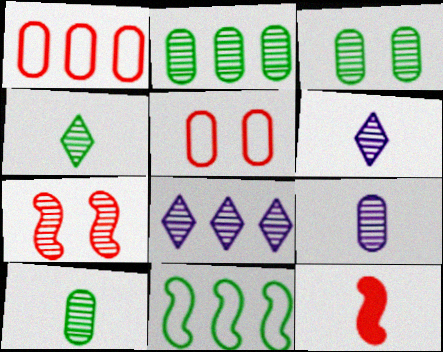[[2, 3, 10], 
[2, 6, 7], 
[7, 8, 10]]